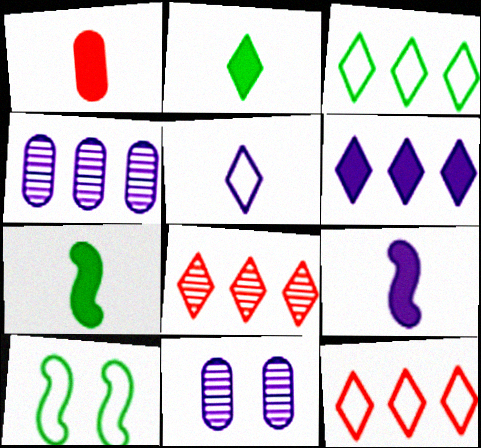[[1, 2, 9], 
[3, 6, 8], 
[7, 11, 12]]